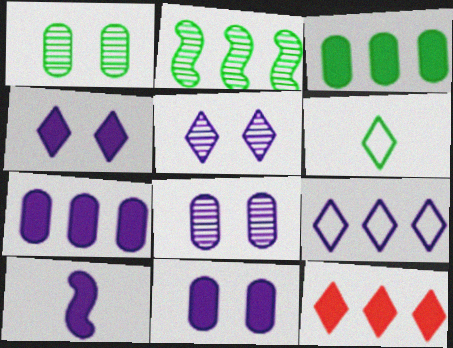[[4, 7, 10], 
[5, 6, 12], 
[8, 9, 10]]